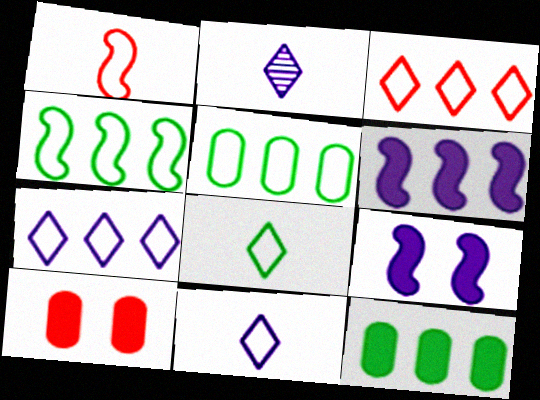[[2, 4, 10]]